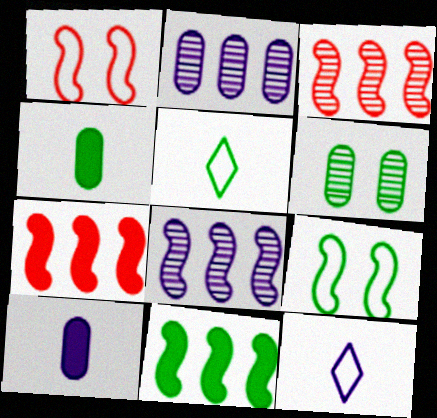[[5, 6, 11], 
[6, 7, 12]]